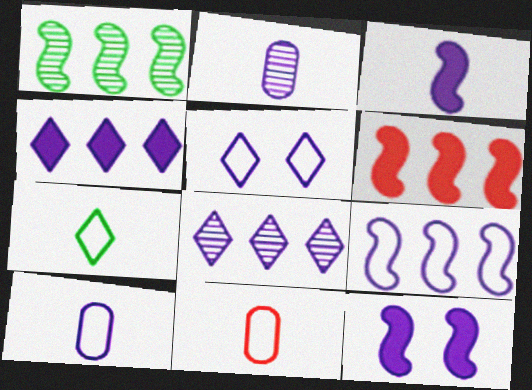[[1, 6, 9], 
[5, 9, 10], 
[8, 10, 12]]